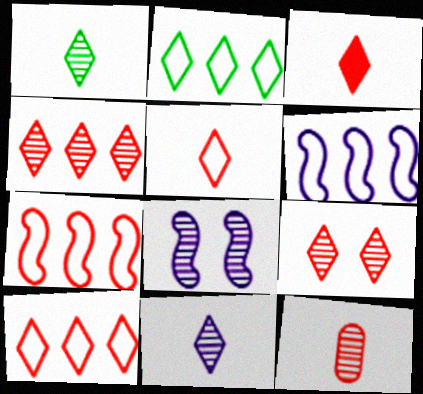[[3, 9, 10]]